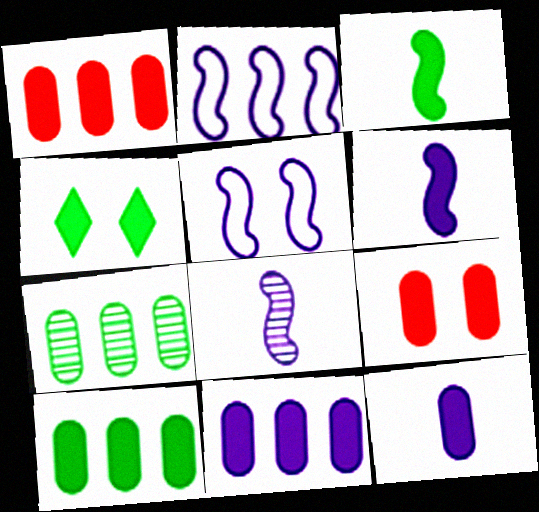[[1, 4, 6], 
[1, 10, 11], 
[3, 4, 10], 
[9, 10, 12]]